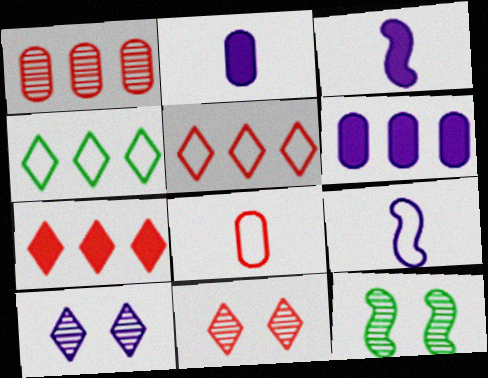[[2, 5, 12], 
[6, 9, 10]]